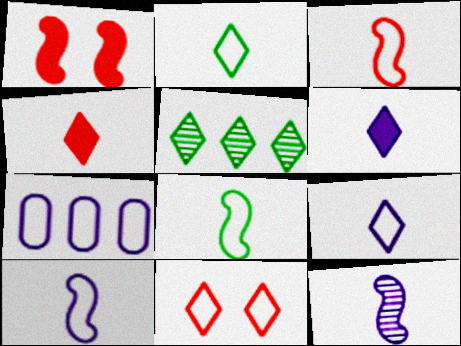[[3, 8, 10], 
[5, 6, 11], 
[7, 8, 11]]